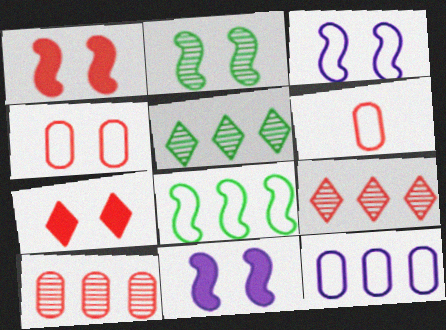[[1, 2, 3], 
[1, 6, 9], 
[5, 6, 11]]